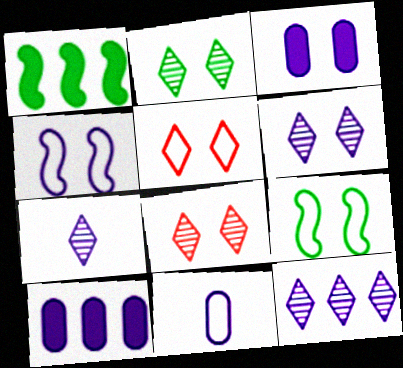[[1, 8, 11], 
[2, 6, 8], 
[3, 4, 6], 
[3, 8, 9], 
[4, 7, 10], 
[6, 7, 12]]